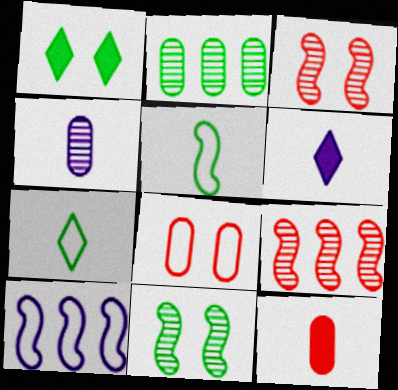[[1, 2, 5], 
[7, 8, 10]]